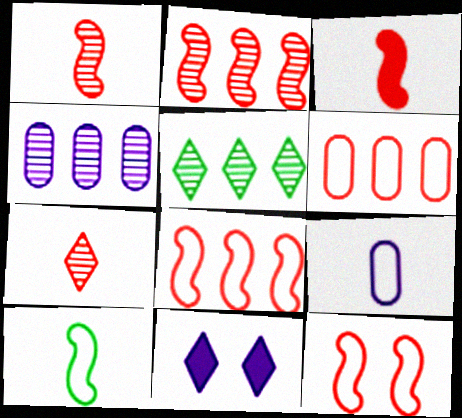[[2, 3, 12], 
[2, 4, 5]]